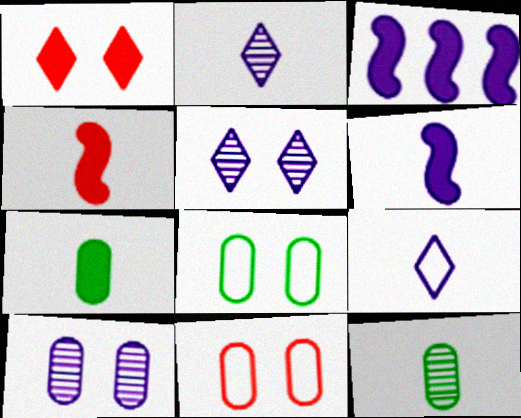[[1, 3, 7], 
[3, 9, 10], 
[4, 9, 12]]